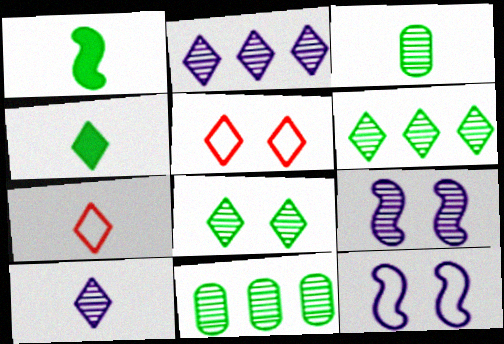[[2, 4, 5], 
[4, 7, 10]]